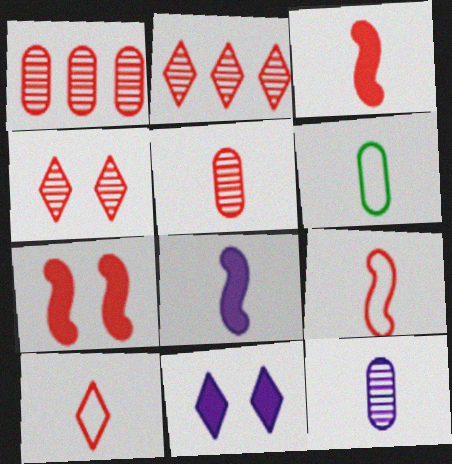[[1, 7, 10], 
[3, 5, 10]]